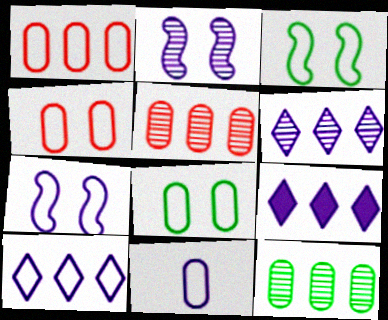[[1, 8, 11], 
[2, 9, 11], 
[6, 9, 10], 
[7, 10, 11]]